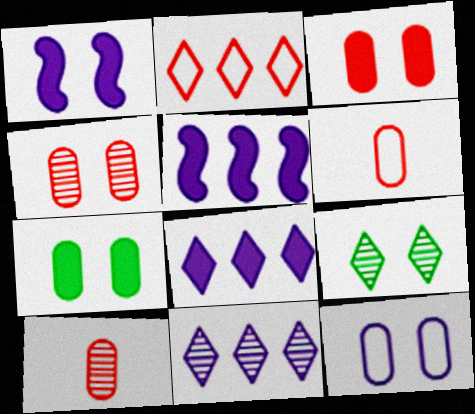[[4, 7, 12], 
[5, 6, 9]]